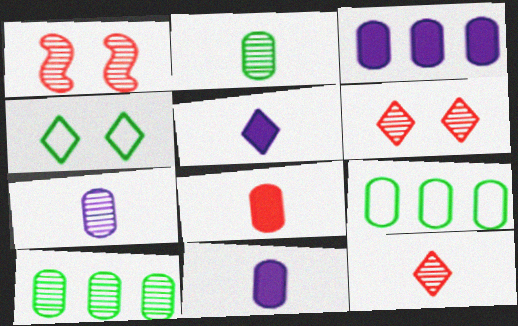[[1, 5, 9]]